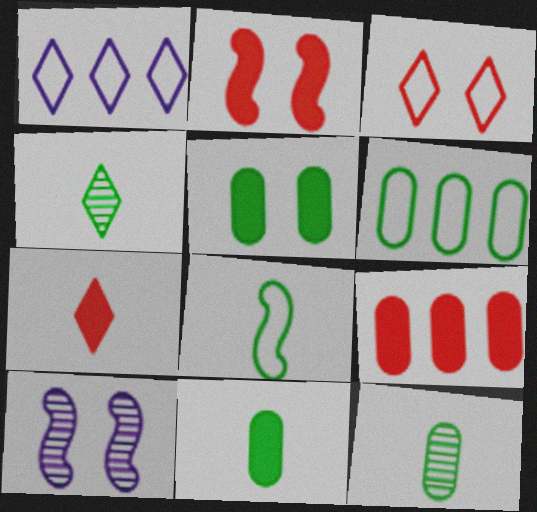[[1, 2, 12], 
[2, 7, 9], 
[3, 5, 10], 
[4, 8, 11], 
[5, 6, 12], 
[6, 7, 10]]